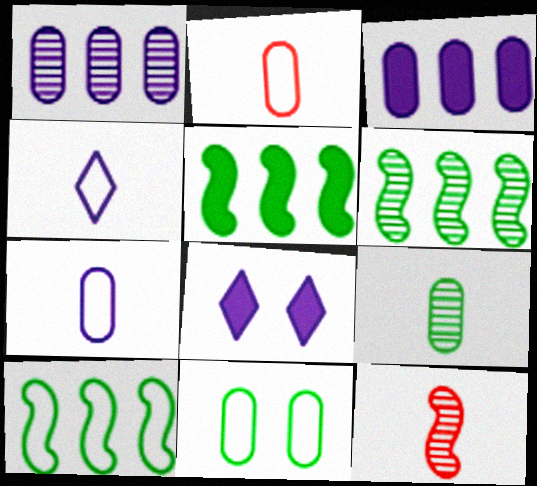[[2, 6, 8], 
[5, 6, 10]]